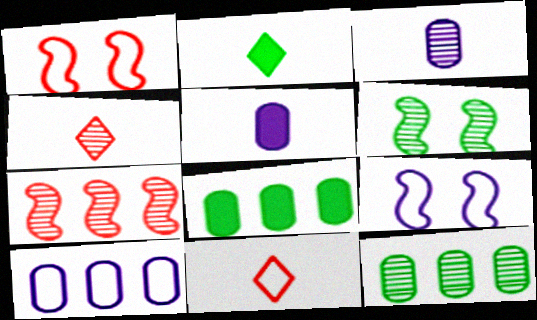[[4, 8, 9]]